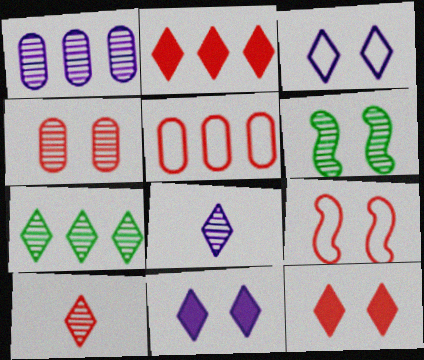[[1, 6, 10], 
[4, 9, 12]]